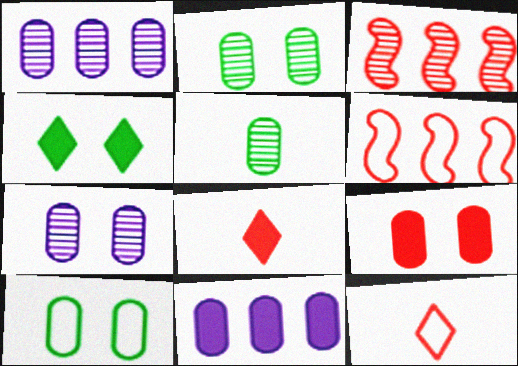[[3, 9, 12], 
[7, 9, 10]]